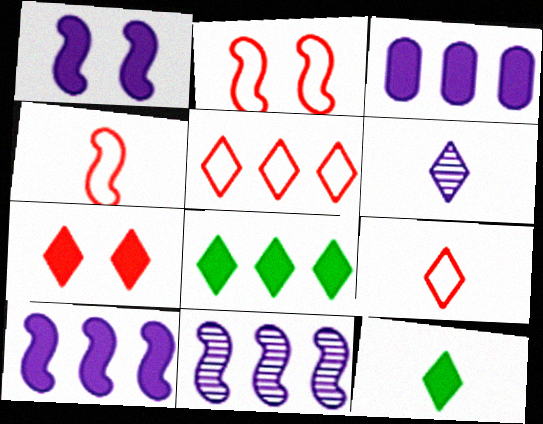[[6, 9, 12]]